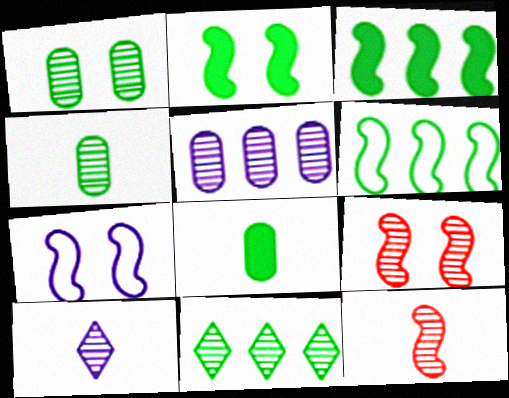[[2, 7, 9], 
[3, 7, 12], 
[4, 10, 12]]